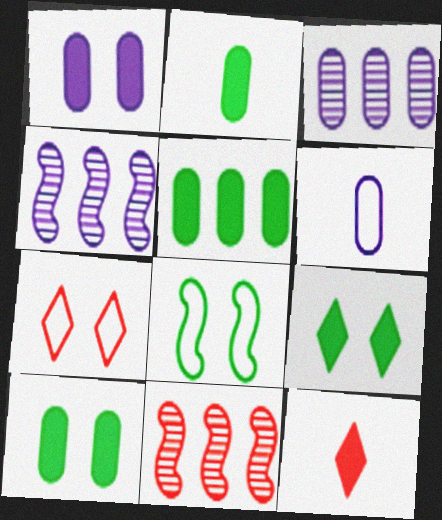[[1, 3, 6], 
[2, 4, 7], 
[2, 5, 10], 
[3, 8, 12], 
[6, 9, 11]]